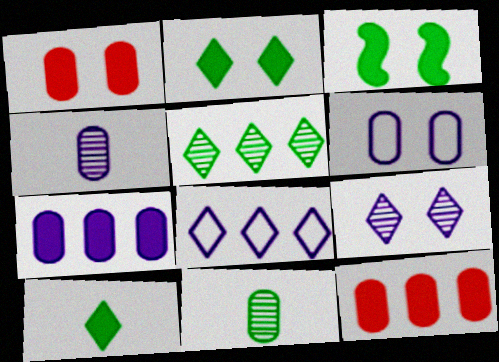[[4, 6, 7], 
[6, 11, 12]]